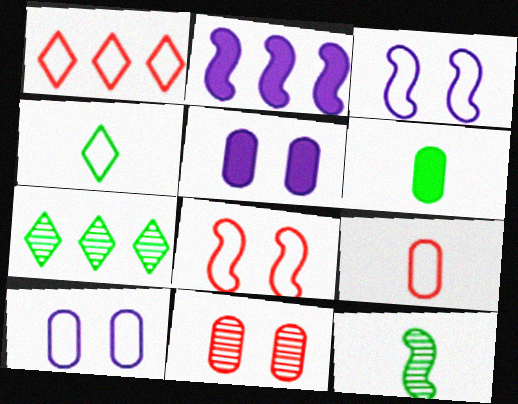[[1, 5, 12], 
[1, 8, 9], 
[2, 4, 11], 
[2, 8, 12], 
[4, 6, 12]]